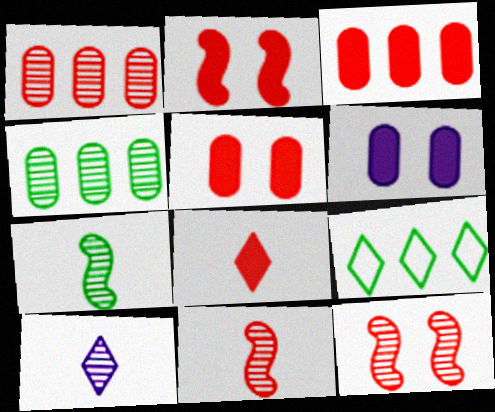[[2, 3, 8], 
[4, 10, 12], 
[6, 9, 11]]